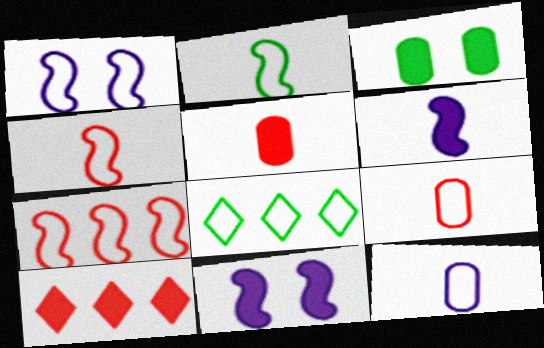[[1, 2, 7], 
[1, 8, 9], 
[3, 6, 10]]